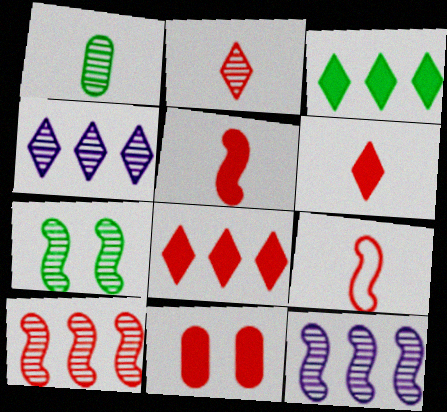[[5, 8, 11]]